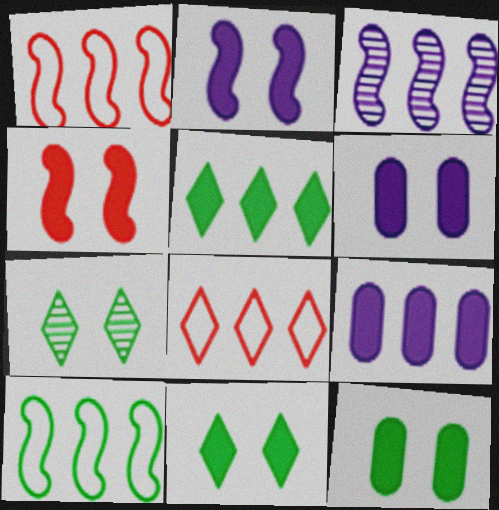[[4, 6, 11]]